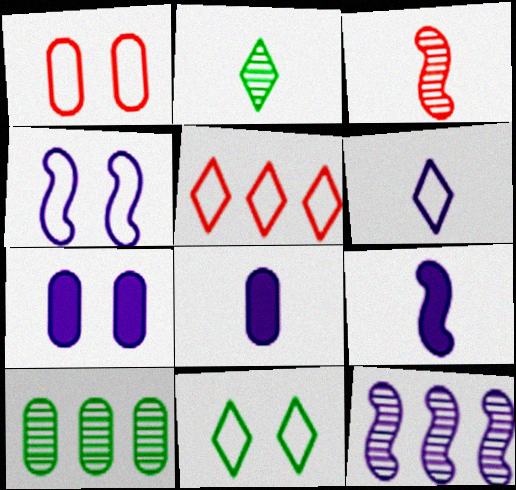[[1, 4, 11], 
[1, 8, 10], 
[4, 9, 12], 
[5, 6, 11], 
[6, 7, 12]]